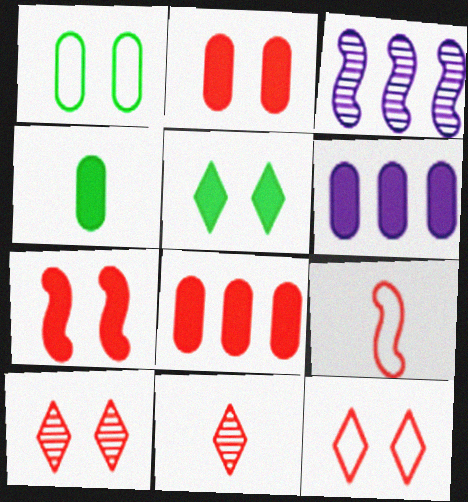[[2, 4, 6], 
[3, 4, 12], 
[8, 9, 10]]